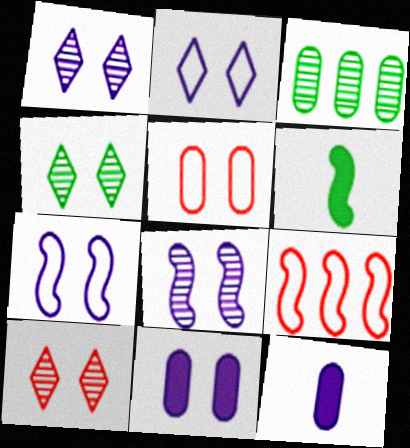[[1, 4, 10], 
[1, 7, 11], 
[2, 8, 11], 
[3, 5, 12], 
[4, 9, 12], 
[6, 8, 9]]